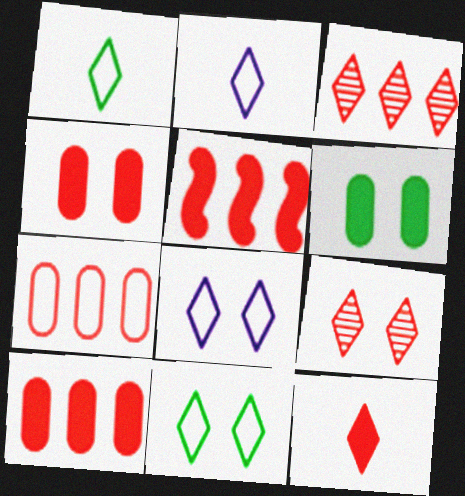[[3, 5, 7], 
[4, 5, 12]]